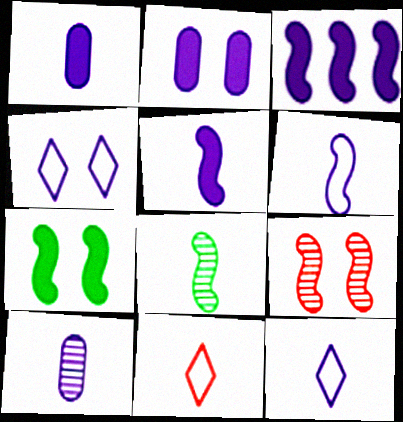[[1, 8, 11], 
[3, 4, 10], 
[5, 10, 12]]